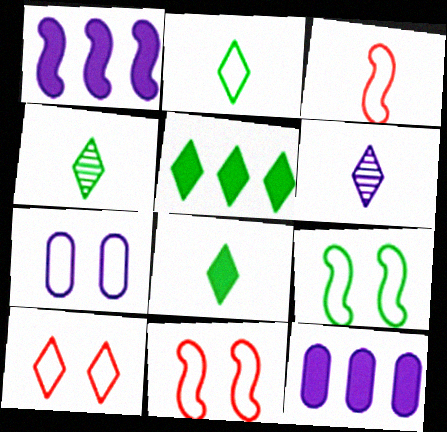[[1, 6, 7], 
[2, 4, 8], 
[4, 11, 12], 
[5, 6, 10], 
[7, 9, 10]]